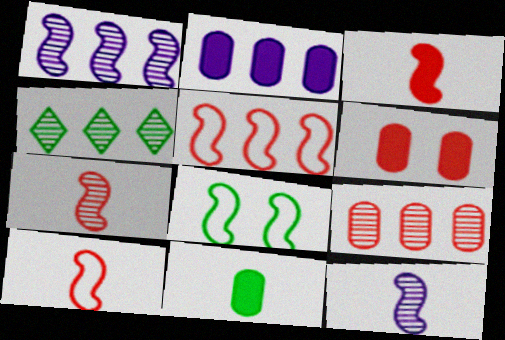[[1, 3, 8], 
[1, 4, 9], 
[2, 4, 5], 
[2, 6, 11], 
[3, 7, 10], 
[4, 8, 11]]